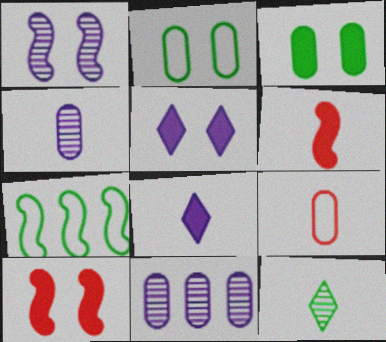[[1, 6, 7], 
[3, 5, 10], 
[3, 7, 12], 
[3, 9, 11]]